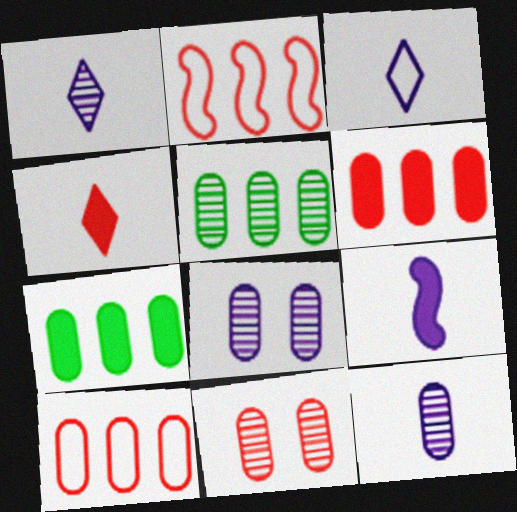[[2, 4, 11], 
[3, 9, 12], 
[5, 11, 12]]